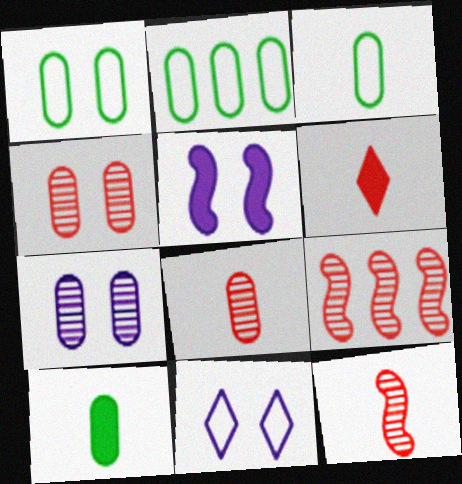[[1, 2, 3], 
[5, 7, 11], 
[9, 10, 11]]